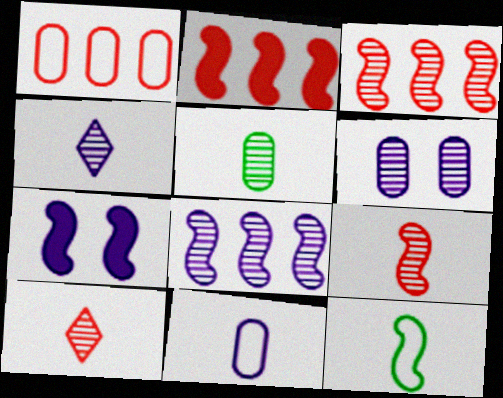[[3, 7, 12], 
[4, 5, 9], 
[4, 6, 8]]